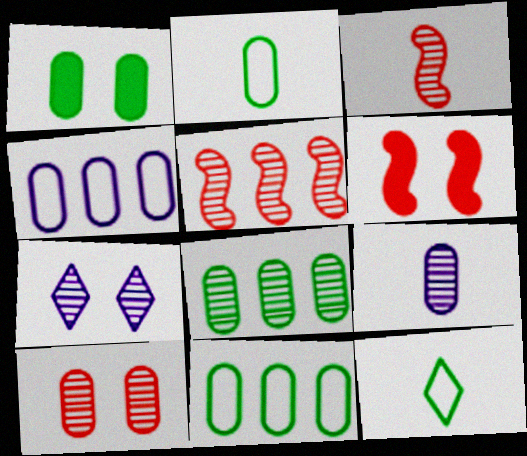[[1, 2, 8], 
[3, 7, 8], 
[8, 9, 10]]